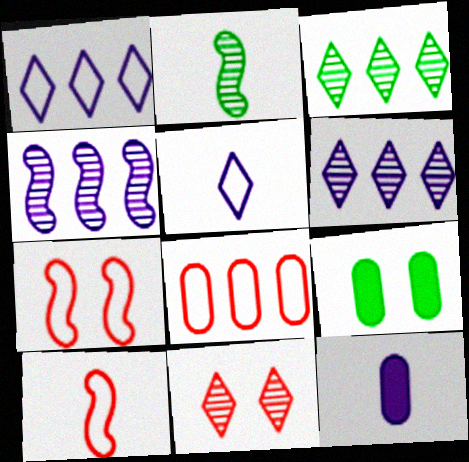[[3, 7, 12], 
[6, 9, 10]]